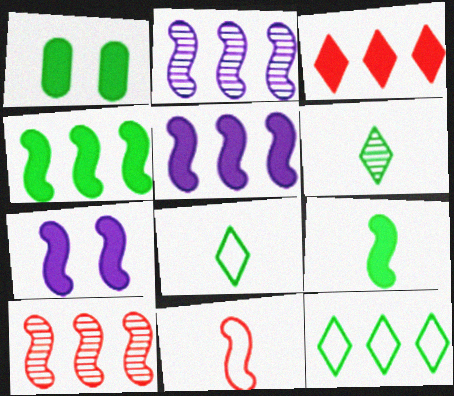[]